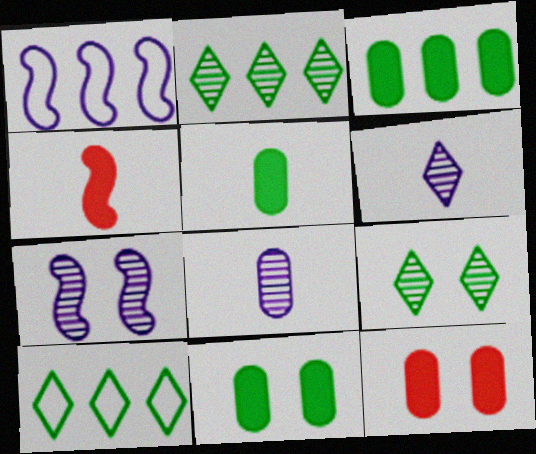[[3, 5, 11]]